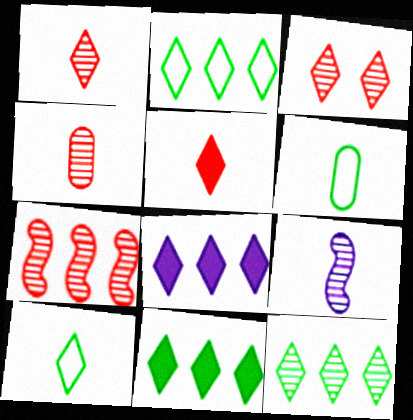[[2, 11, 12], 
[3, 4, 7], 
[3, 8, 10], 
[5, 6, 9]]